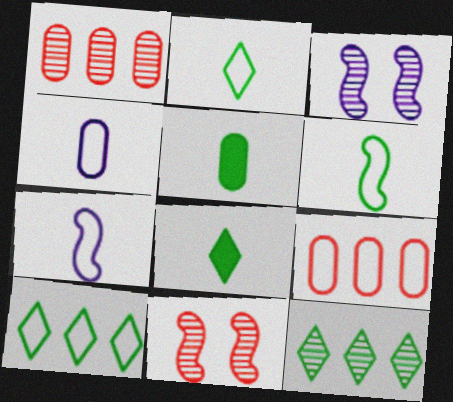[[3, 8, 9]]